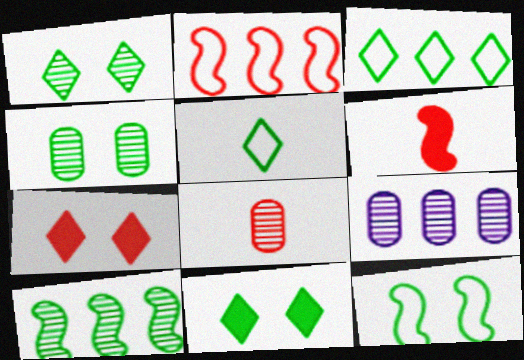[[2, 7, 8], 
[4, 8, 9], 
[4, 11, 12]]